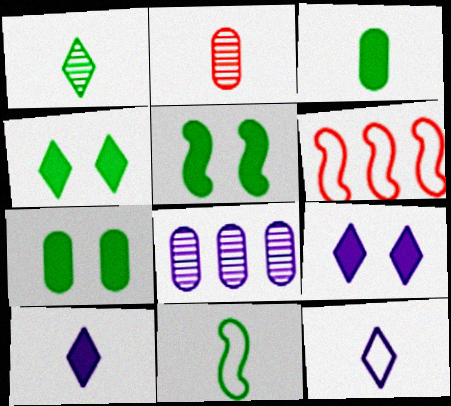[[1, 3, 11], 
[2, 10, 11], 
[4, 5, 7]]